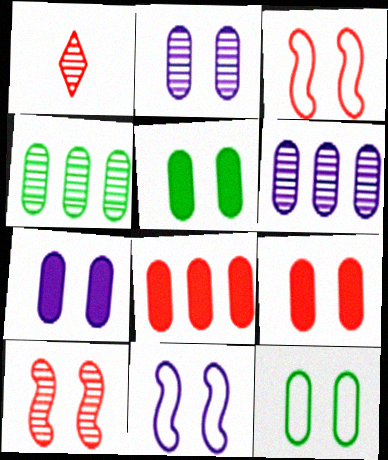[[1, 3, 8], 
[2, 9, 12], 
[5, 7, 9]]